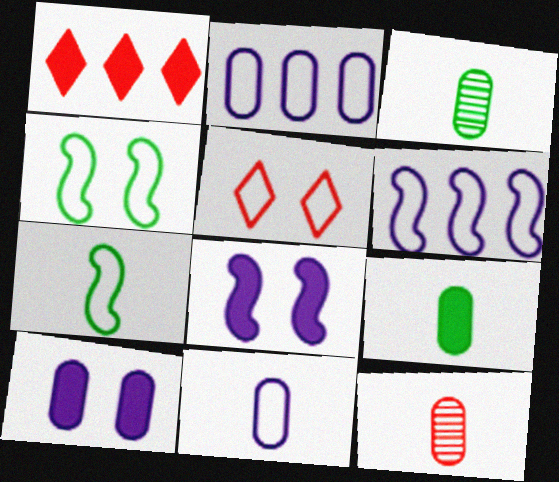[[1, 8, 9], 
[2, 5, 7], 
[9, 11, 12]]